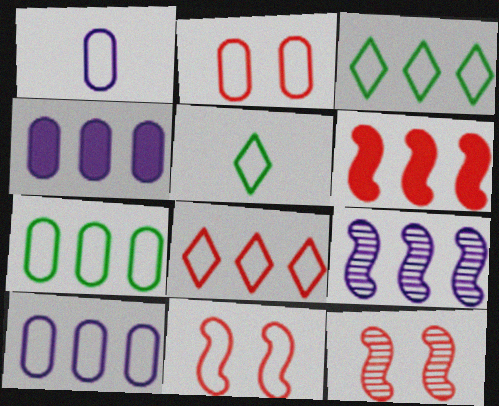[[1, 2, 7], 
[1, 3, 11], 
[4, 5, 12], 
[5, 10, 11]]